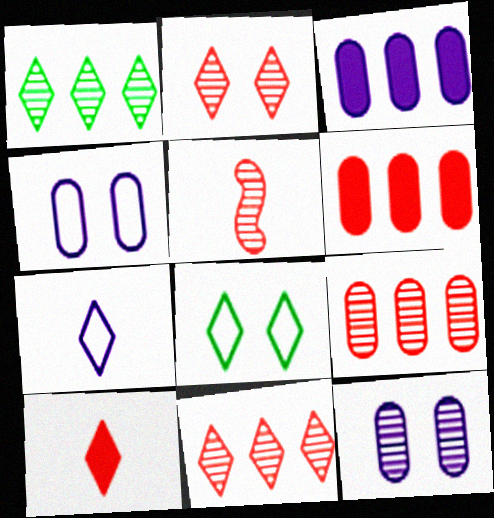[[1, 5, 12], 
[2, 5, 9], 
[3, 5, 8]]